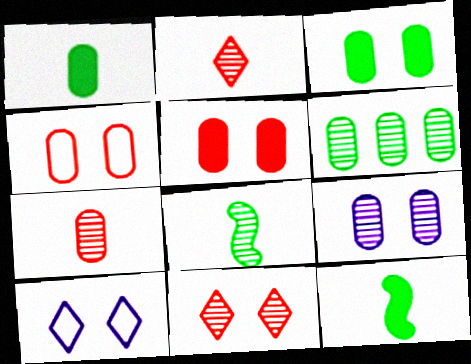[[3, 4, 9], 
[6, 7, 9]]